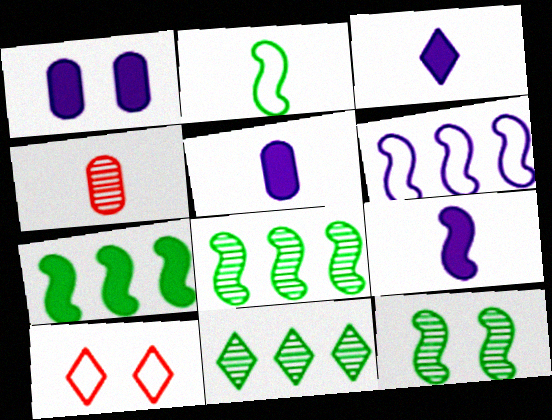[[1, 10, 12], 
[2, 3, 4], 
[2, 7, 12], 
[3, 5, 9], 
[3, 10, 11], 
[5, 8, 10]]